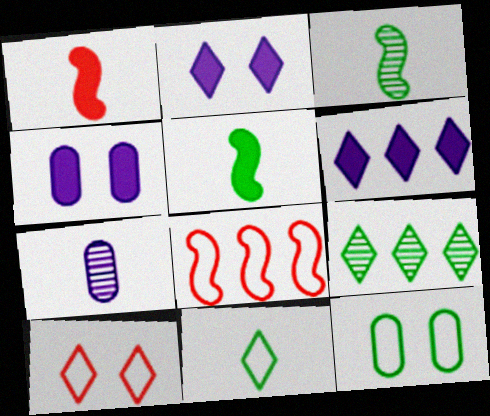[[1, 7, 11], 
[5, 9, 12]]